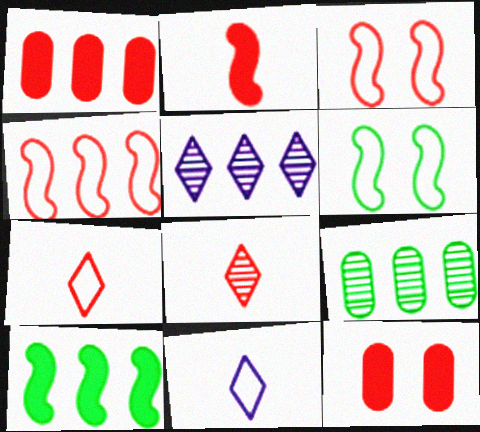[[1, 3, 8], 
[4, 8, 12]]